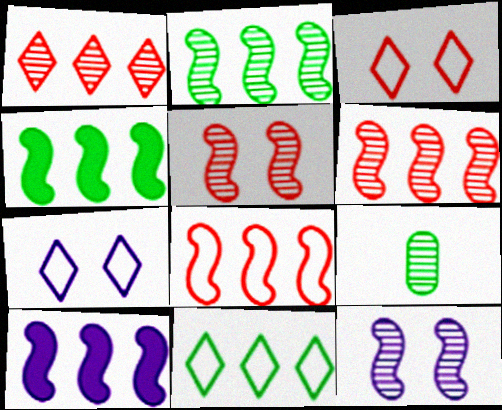[[1, 9, 12], 
[2, 8, 10], 
[3, 9, 10]]